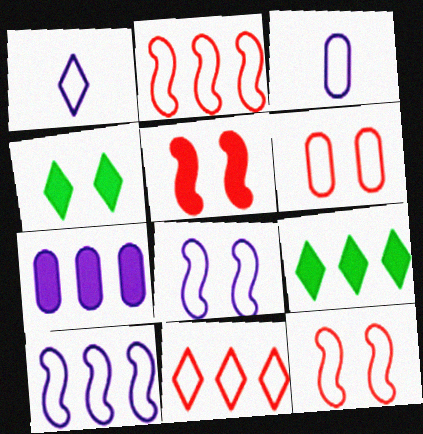[]